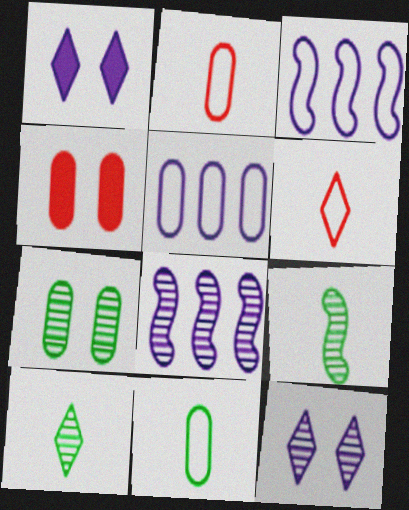[[3, 4, 10]]